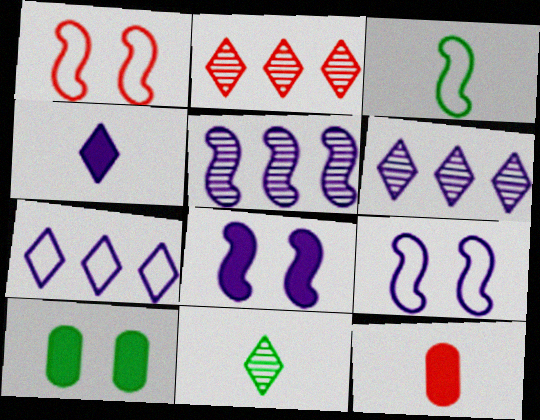[[1, 2, 12]]